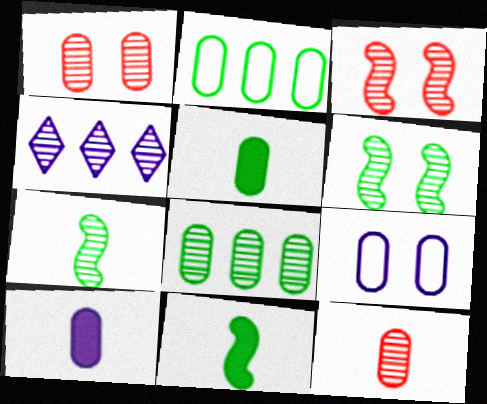[[1, 2, 10], 
[1, 4, 7], 
[4, 6, 12]]